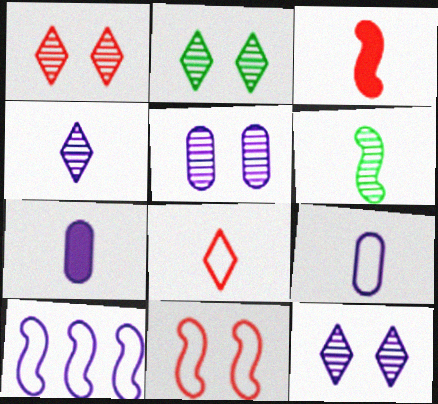[[1, 2, 12], 
[6, 7, 8], 
[7, 10, 12]]